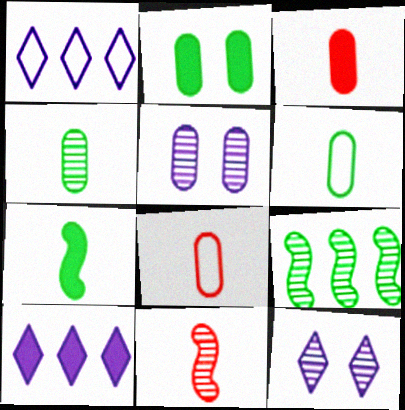[[1, 2, 11]]